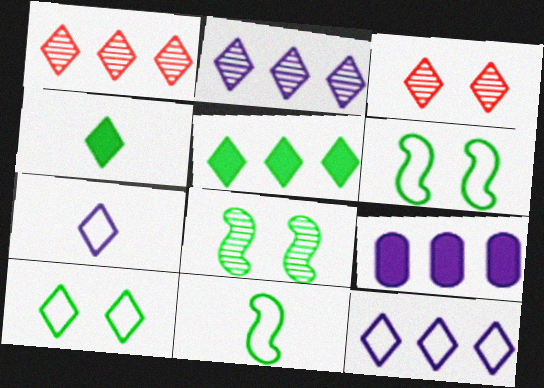[[1, 5, 12], 
[3, 4, 12], 
[3, 5, 7], 
[3, 9, 11]]